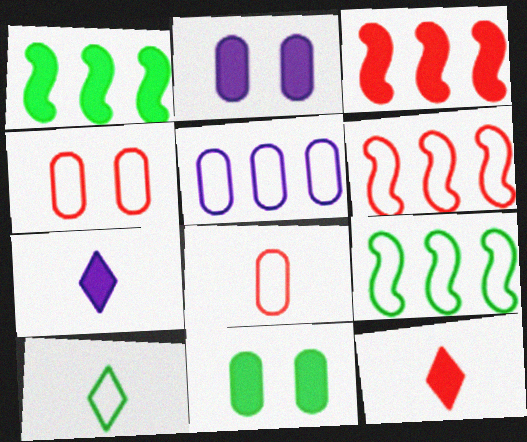[[1, 2, 12], 
[3, 7, 11]]